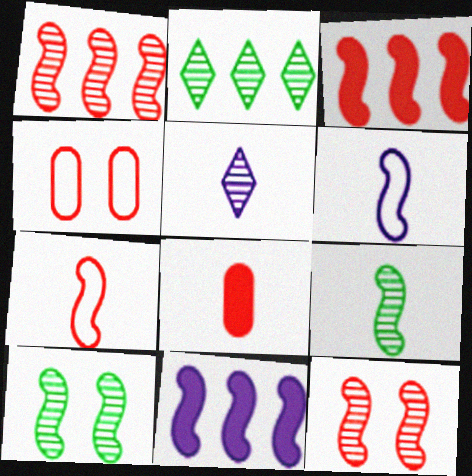[[3, 6, 10], 
[3, 7, 12], 
[7, 10, 11]]